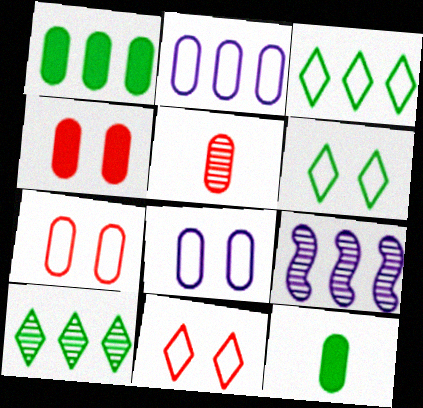[[1, 5, 8], 
[9, 11, 12]]